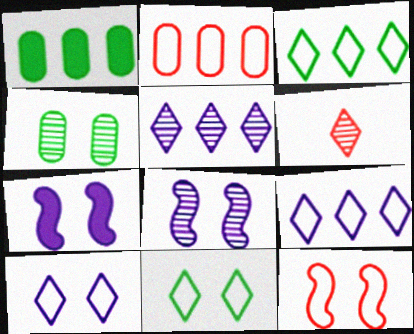[]